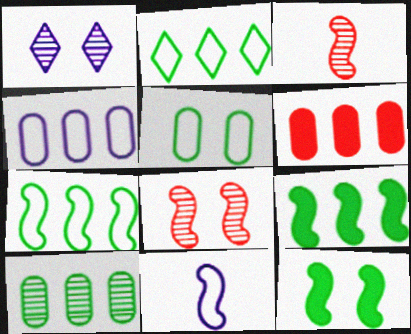[[1, 3, 10], 
[2, 9, 10], 
[4, 6, 10], 
[8, 9, 11]]